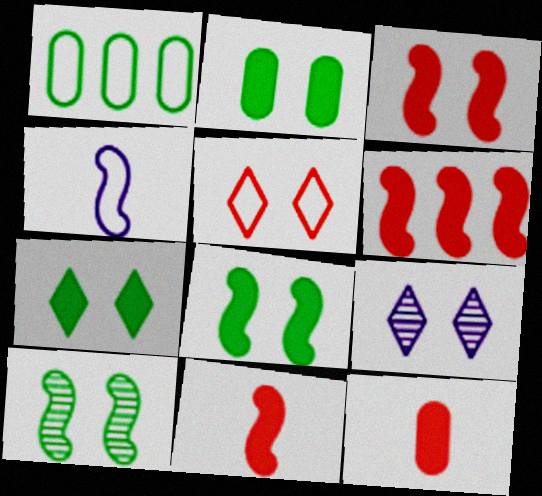[[1, 4, 5], 
[1, 9, 11], 
[2, 7, 8], 
[3, 6, 11], 
[4, 6, 10], 
[5, 7, 9]]